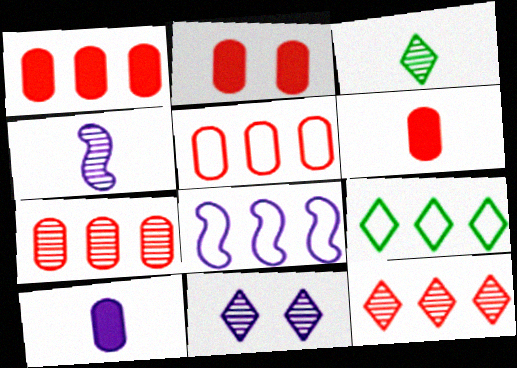[[1, 2, 6], 
[1, 5, 7], 
[2, 3, 8], 
[2, 4, 9], 
[3, 11, 12], 
[5, 8, 9], 
[8, 10, 11]]